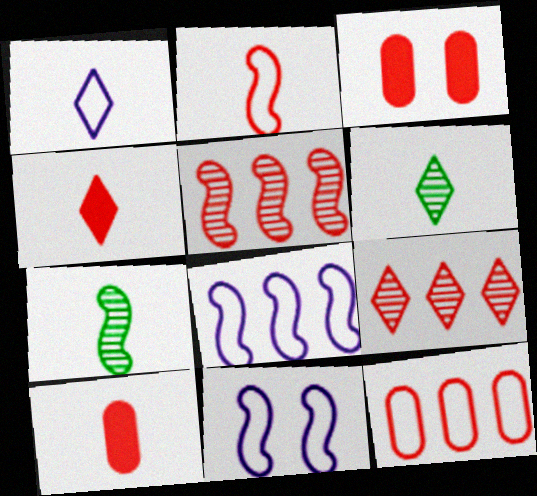[[1, 4, 6], 
[1, 7, 10], 
[2, 3, 9], 
[3, 6, 8]]